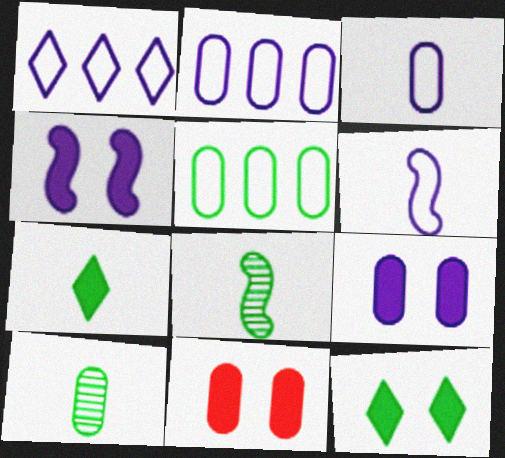[[1, 8, 11], 
[2, 10, 11], 
[4, 11, 12], 
[5, 8, 12]]